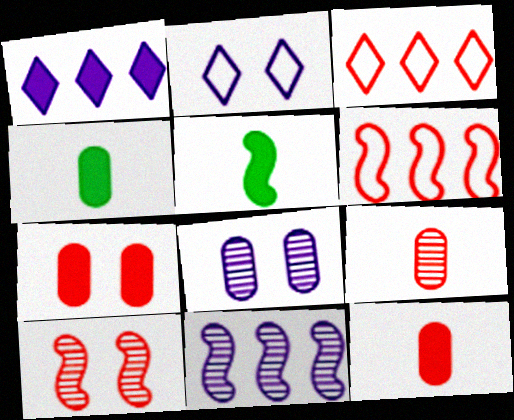[[1, 5, 7], 
[3, 5, 8], 
[3, 10, 12]]